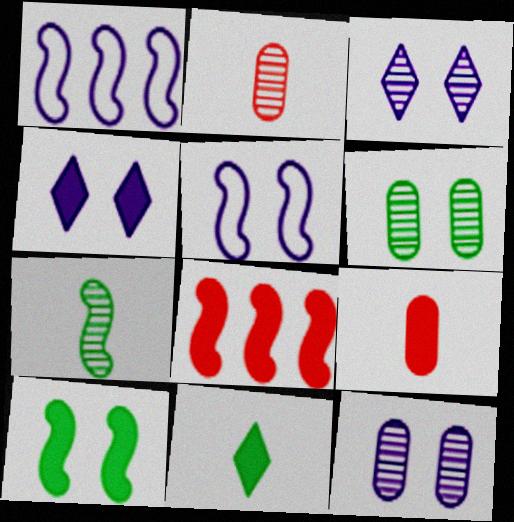[[4, 5, 12], 
[5, 7, 8]]